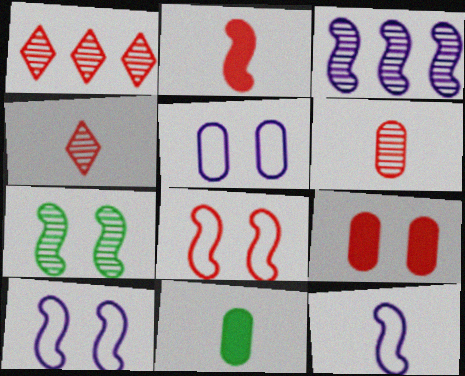[[1, 10, 11], 
[4, 11, 12]]